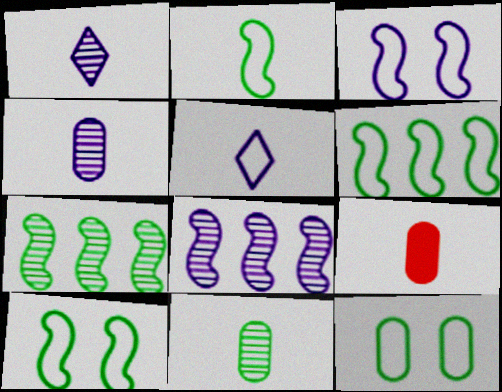[[1, 2, 9], 
[2, 6, 10]]